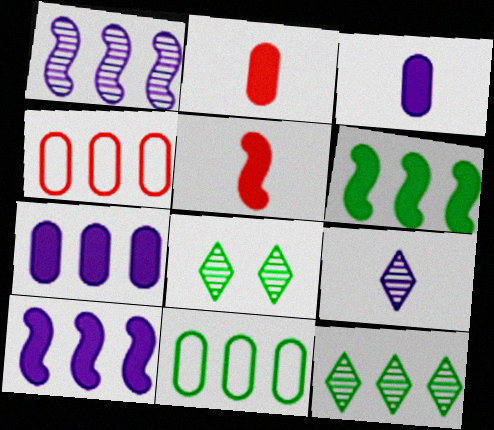[[4, 10, 12], 
[6, 11, 12]]